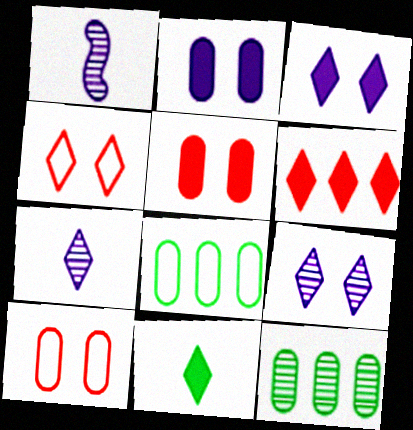[[3, 6, 11]]